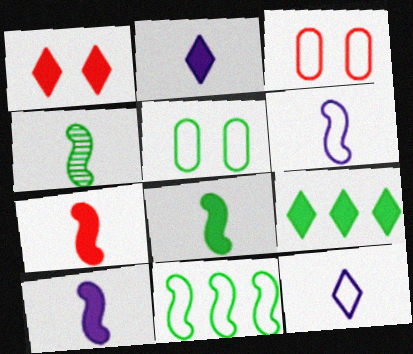[[1, 2, 9], 
[3, 11, 12], 
[4, 5, 9], 
[4, 6, 7], 
[7, 8, 10]]